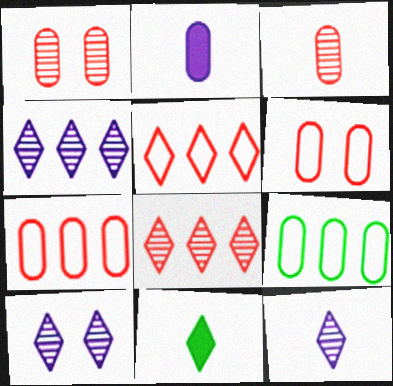[[1, 2, 9], 
[4, 10, 12], 
[5, 10, 11]]